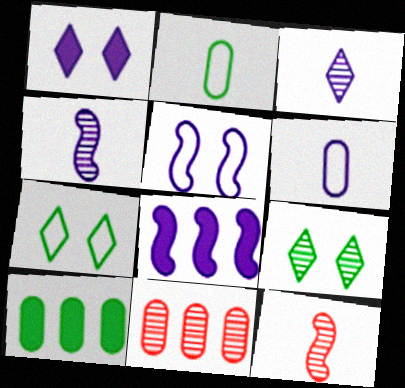[[4, 5, 8], 
[4, 9, 11]]